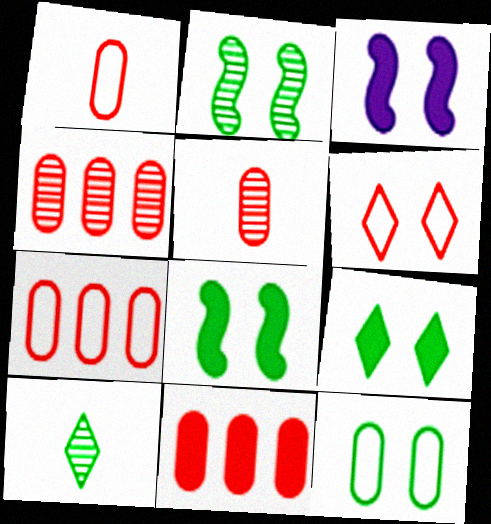[[2, 9, 12], 
[3, 7, 10], 
[4, 7, 11]]